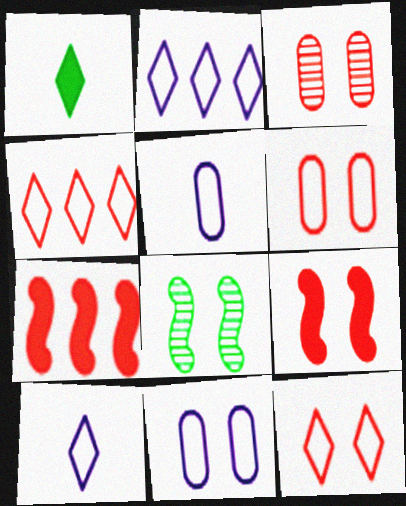[[3, 9, 12]]